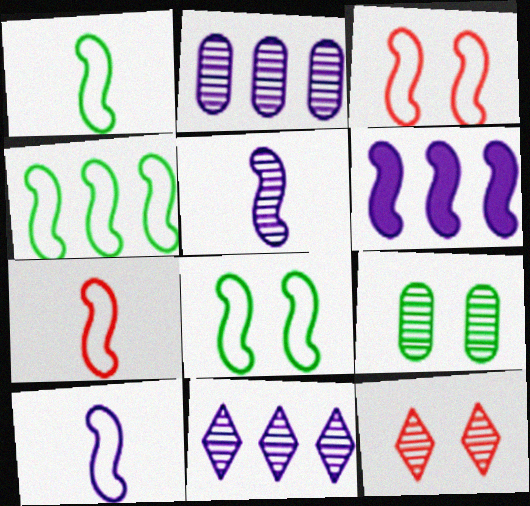[[1, 4, 8], 
[1, 7, 10], 
[3, 4, 10]]